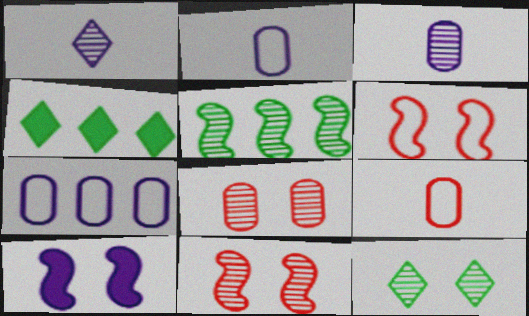[[1, 5, 8], 
[1, 7, 10], 
[2, 4, 11], 
[3, 4, 6]]